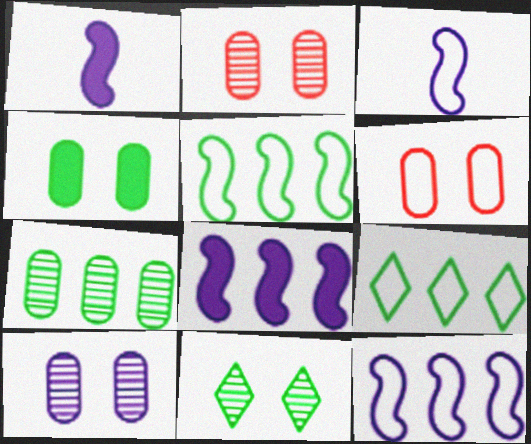[[1, 2, 9], 
[3, 6, 9], 
[4, 6, 10]]